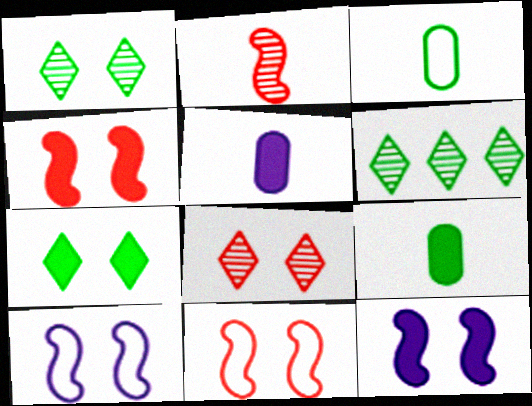[[5, 6, 11]]